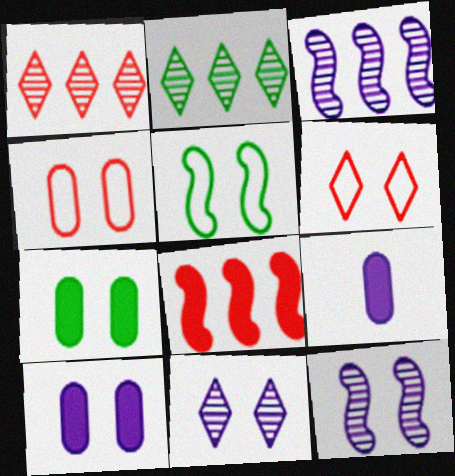[[1, 5, 9], 
[6, 7, 12]]